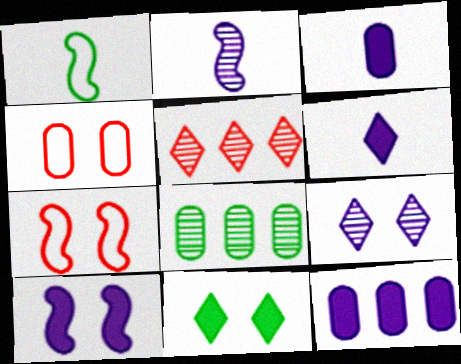[[1, 8, 11], 
[3, 4, 8], 
[6, 7, 8], 
[6, 10, 12]]